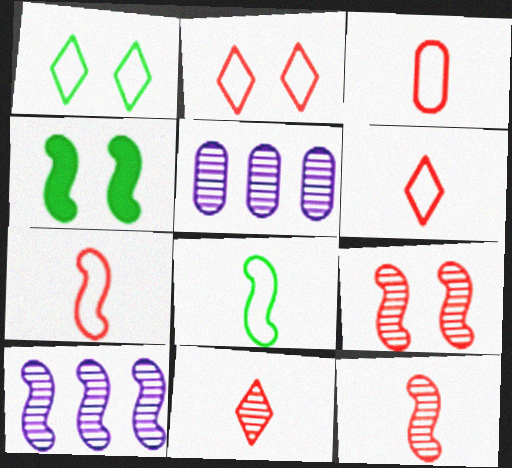[[3, 6, 7], 
[4, 5, 6], 
[4, 7, 10]]